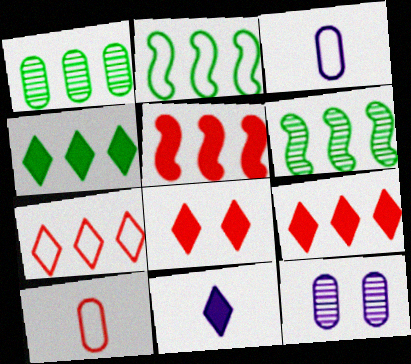[[1, 2, 4], 
[3, 6, 8], 
[4, 8, 11]]